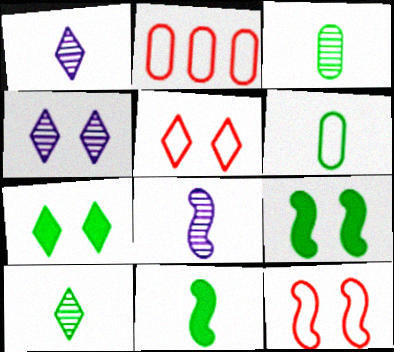[[1, 2, 9], 
[2, 4, 11], 
[2, 7, 8], 
[4, 5, 7], 
[6, 10, 11]]